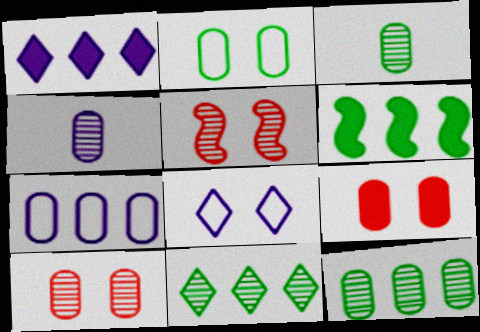[[3, 7, 9], 
[4, 5, 11], 
[4, 10, 12]]